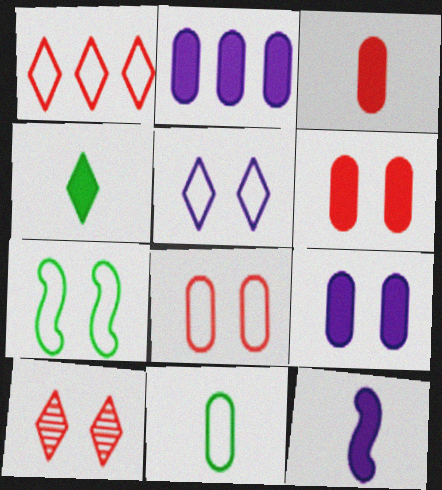[[3, 4, 12], 
[5, 7, 8], 
[7, 9, 10]]